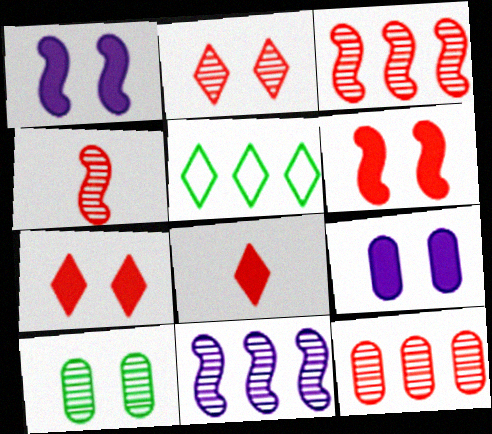[[2, 4, 12], 
[4, 5, 9]]